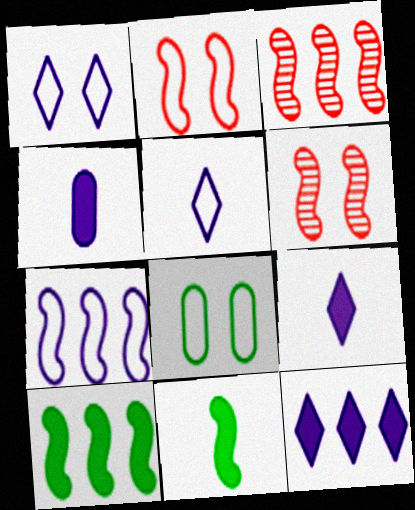[[1, 2, 8], 
[3, 7, 10], 
[3, 8, 9], 
[6, 7, 11]]